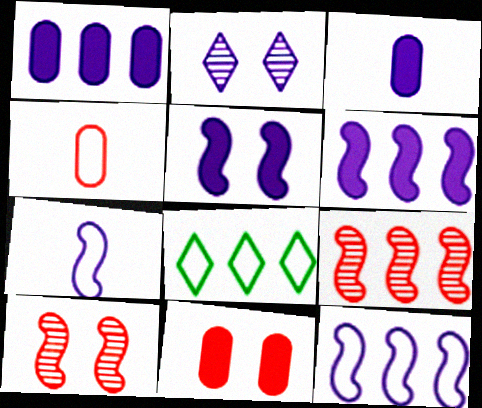[[1, 2, 7], 
[1, 8, 9], 
[2, 3, 12], 
[3, 8, 10]]